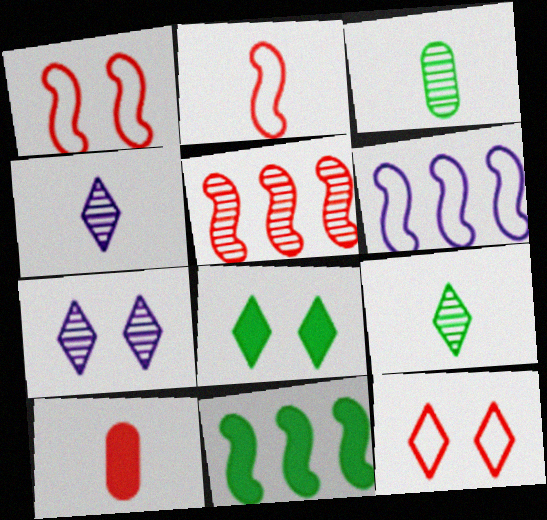[[3, 5, 7], 
[5, 6, 11], 
[5, 10, 12], 
[7, 8, 12]]